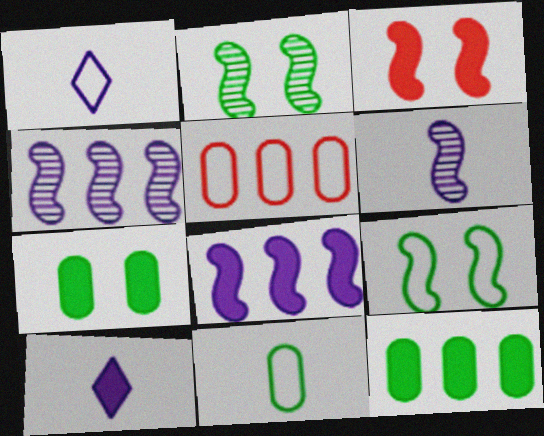[[1, 5, 9], 
[2, 5, 10], 
[3, 10, 12]]